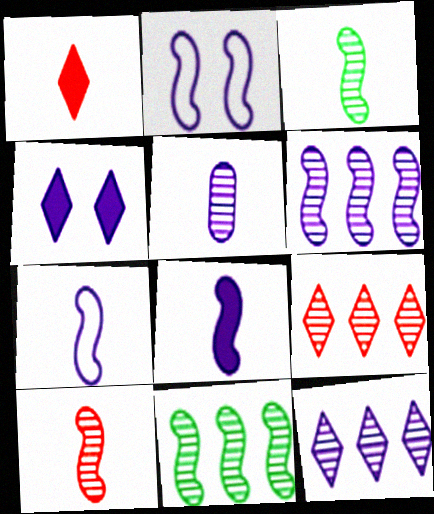[[2, 6, 8]]